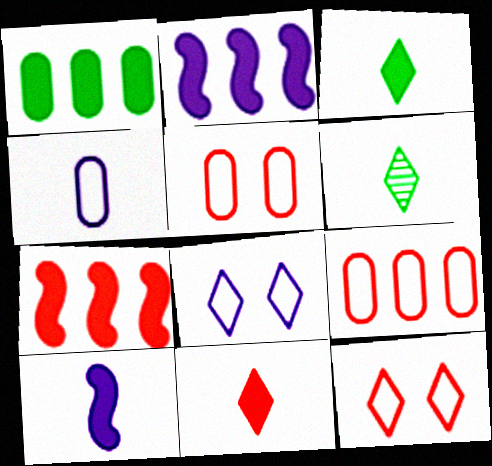[[2, 5, 6]]